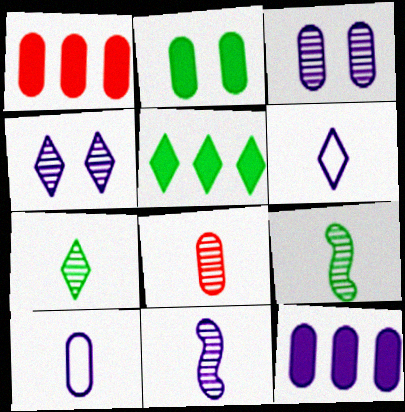[[3, 10, 12], 
[7, 8, 11]]